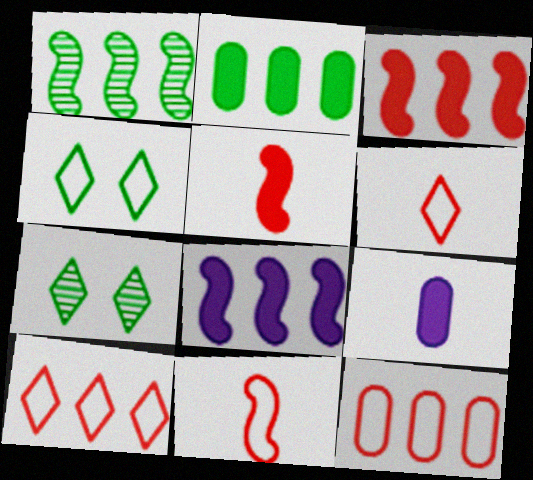[]